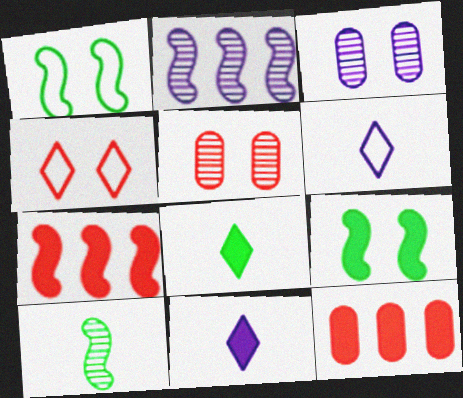[[3, 4, 9], 
[9, 11, 12]]